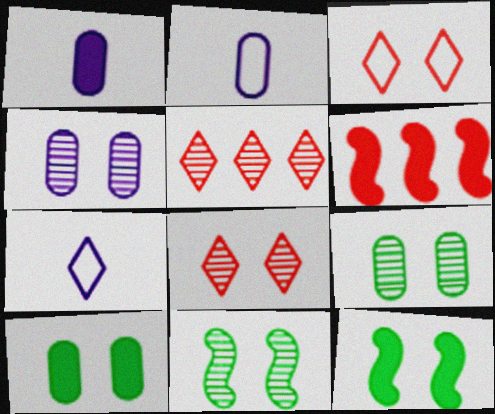[[2, 5, 12], 
[3, 4, 12], 
[4, 8, 11], 
[6, 7, 9]]